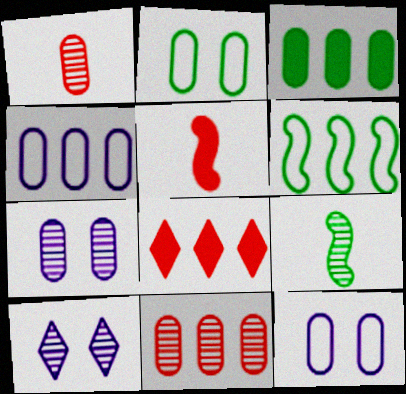[[1, 3, 12], 
[3, 4, 11], 
[8, 9, 12], 
[9, 10, 11]]